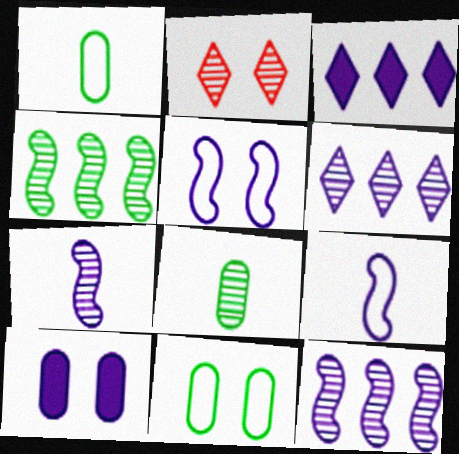[[2, 8, 12], 
[6, 9, 10]]